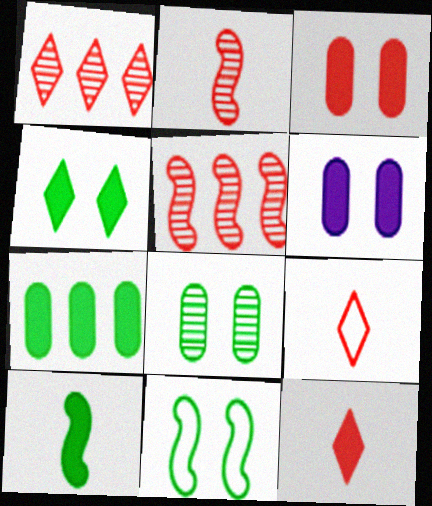[[3, 5, 9], 
[4, 7, 10], 
[4, 8, 11]]